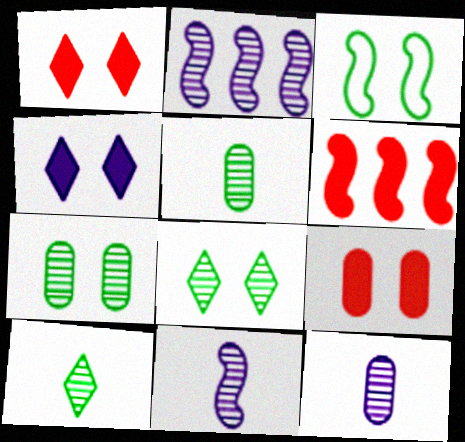[[3, 6, 11]]